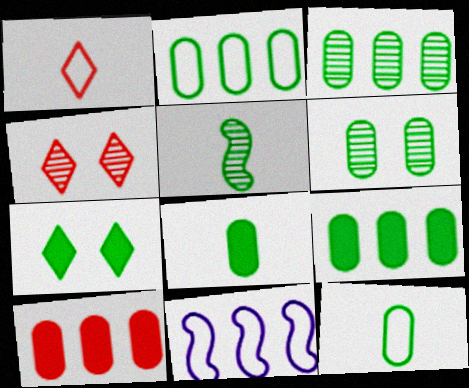[[2, 3, 9], 
[2, 5, 7], 
[2, 6, 8], 
[4, 8, 11], 
[6, 9, 12]]